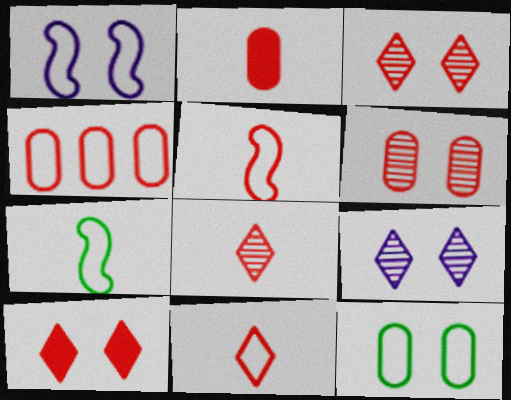[[2, 4, 6], 
[2, 5, 8]]